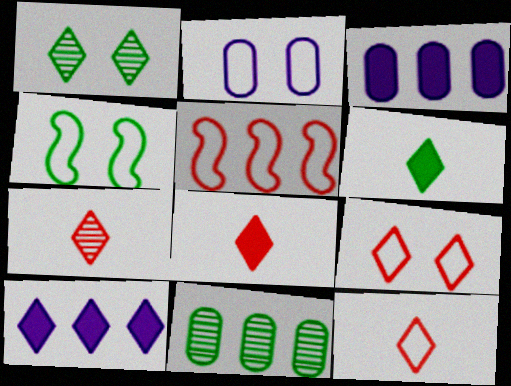[[1, 10, 12], 
[2, 4, 9], 
[3, 4, 7], 
[4, 6, 11], 
[5, 10, 11], 
[7, 8, 12]]